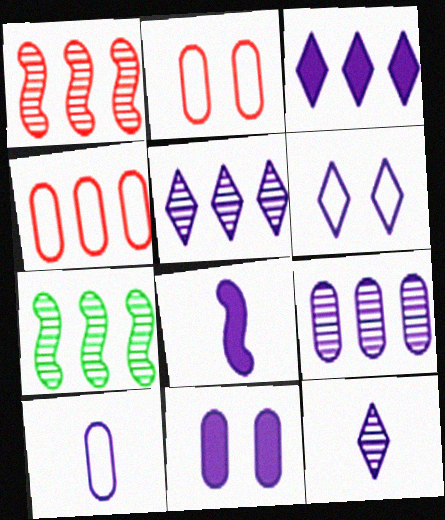[[3, 4, 7], 
[3, 6, 12], 
[3, 8, 11], 
[6, 8, 9], 
[8, 10, 12], 
[9, 10, 11]]